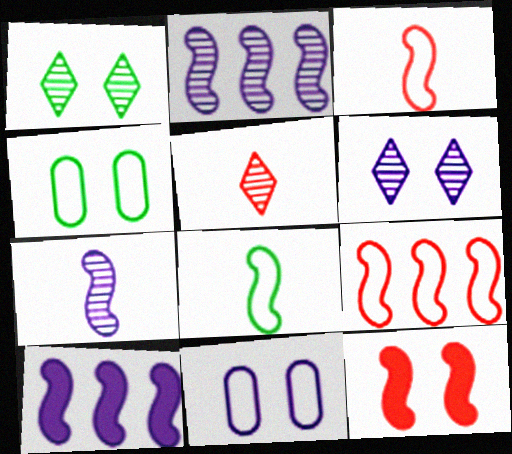[[1, 11, 12], 
[2, 8, 12], 
[4, 5, 10], 
[4, 6, 12]]